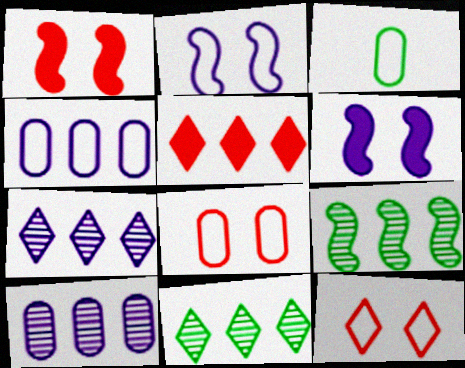[[1, 3, 7], 
[3, 4, 8], 
[4, 5, 9]]